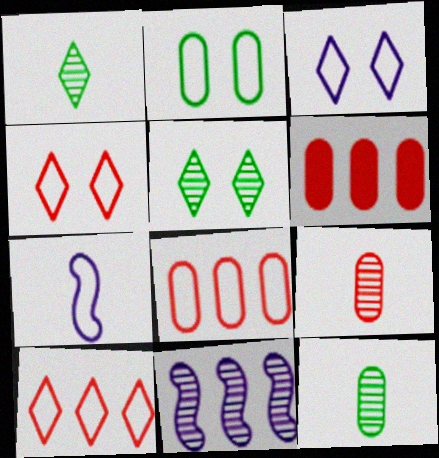[[2, 7, 10], 
[5, 6, 7], 
[5, 9, 11]]